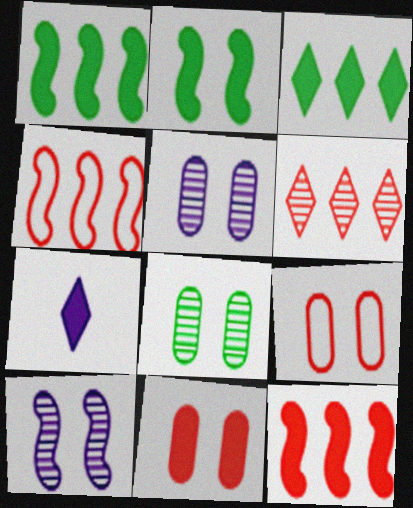[[1, 7, 11], 
[4, 7, 8]]